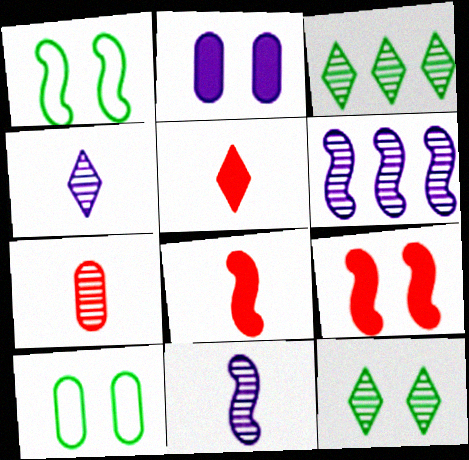[[1, 6, 8], 
[5, 6, 10], 
[6, 7, 12]]